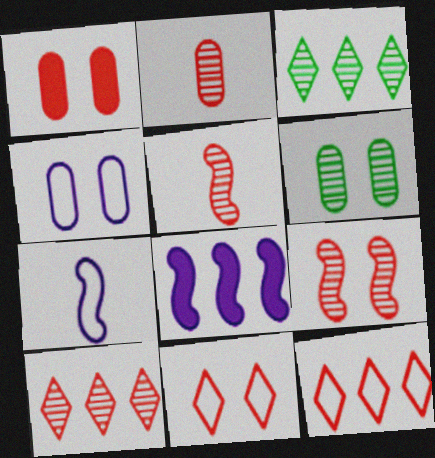[[1, 3, 7], 
[1, 4, 6], 
[1, 5, 12], 
[1, 9, 11], 
[2, 9, 10]]